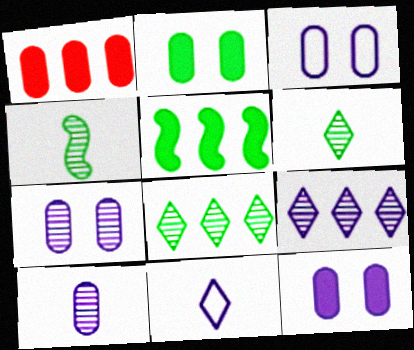[[3, 7, 12]]